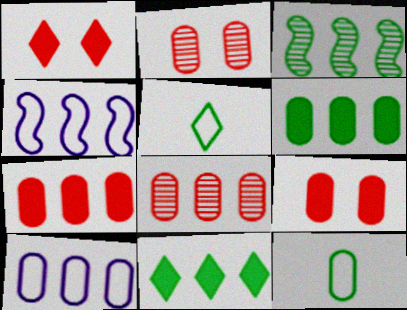[[4, 8, 11], 
[6, 8, 10]]